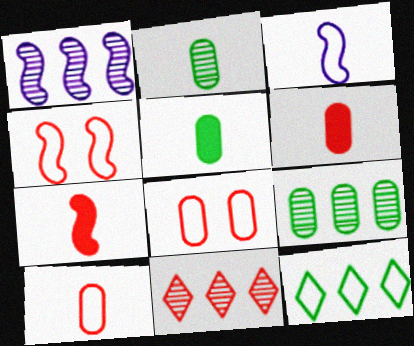[[1, 9, 11], 
[3, 8, 12], 
[4, 6, 11], 
[7, 8, 11]]